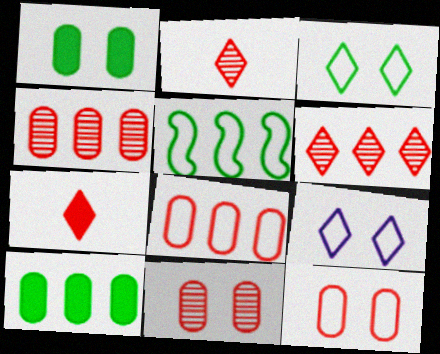[]